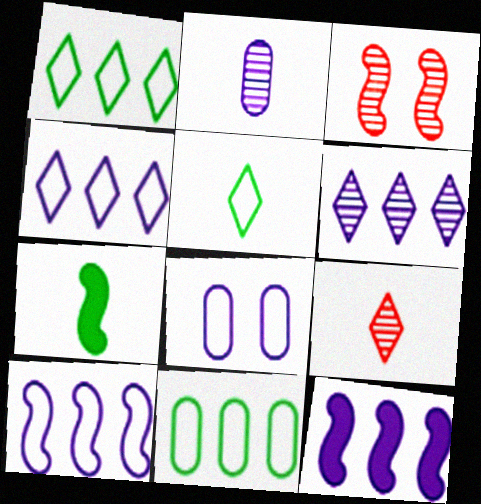[[3, 7, 10]]